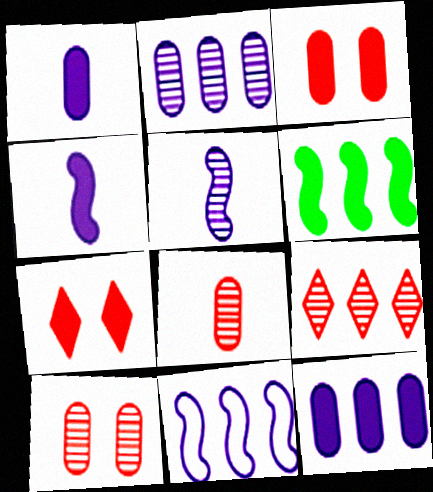[[1, 6, 7]]